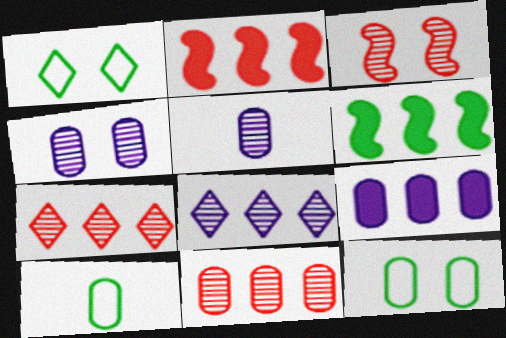[[1, 2, 5]]